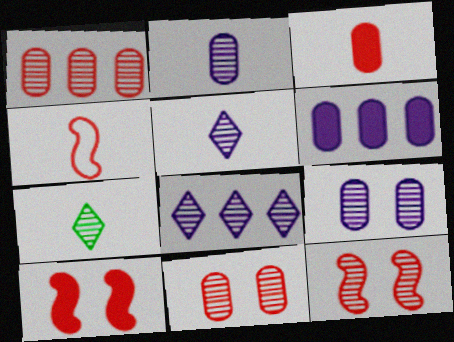[]